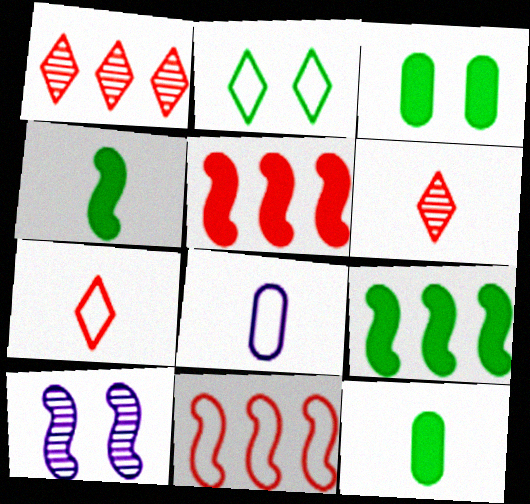[[2, 8, 11], 
[4, 6, 8], 
[4, 10, 11]]